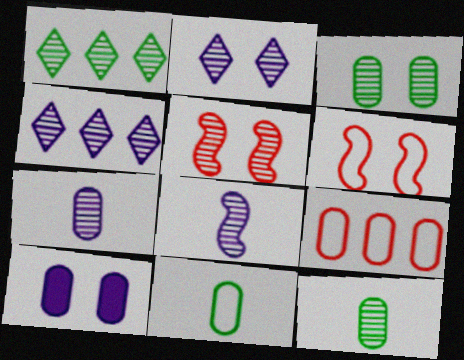[[1, 5, 7], 
[2, 3, 5], 
[4, 5, 12], 
[9, 10, 12]]